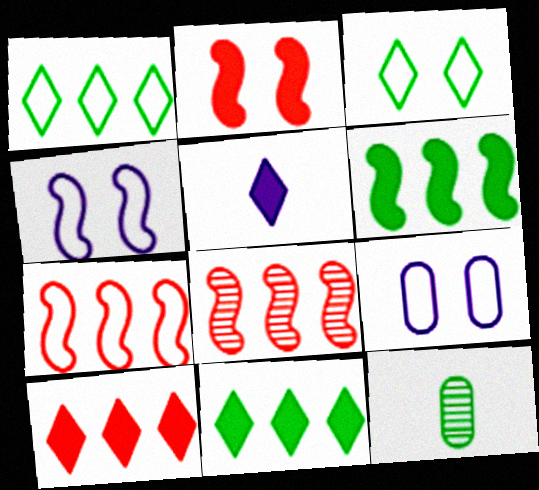[[3, 6, 12], 
[4, 10, 12]]